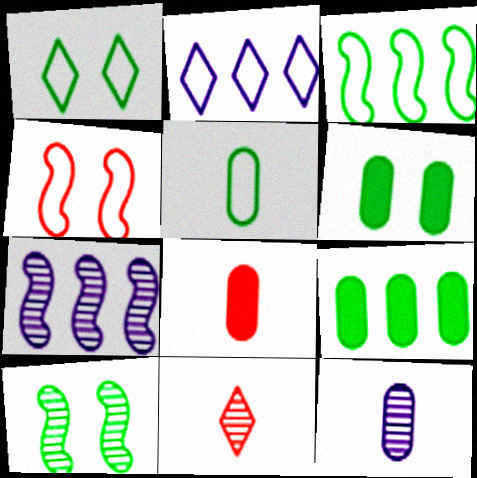[[1, 3, 5], 
[1, 6, 10], 
[1, 7, 8], 
[2, 4, 5], 
[2, 8, 10], 
[5, 8, 12]]